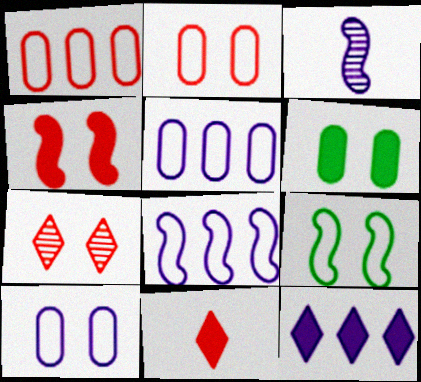[[2, 4, 7], 
[3, 10, 12]]